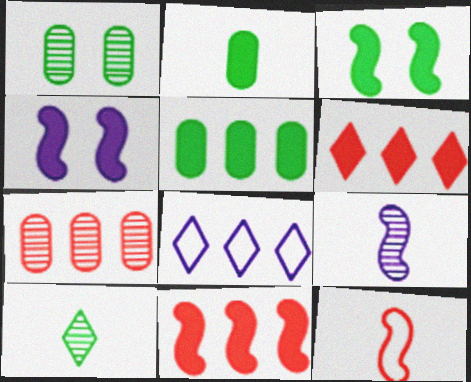[[2, 4, 6]]